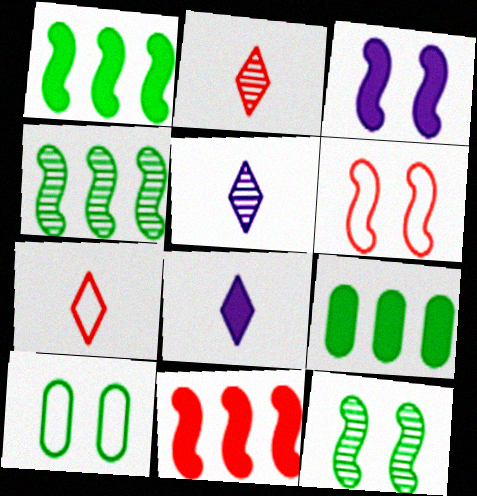[[3, 6, 12], 
[5, 6, 9], 
[5, 10, 11]]